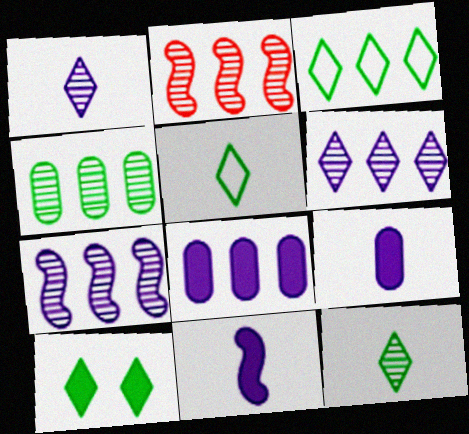[[2, 3, 8], 
[2, 4, 6], 
[3, 10, 12]]